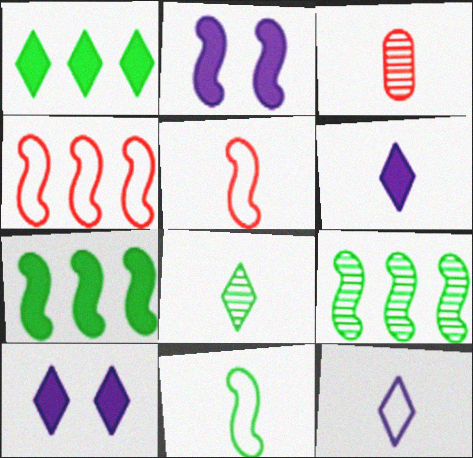[[2, 5, 9], 
[3, 6, 11]]